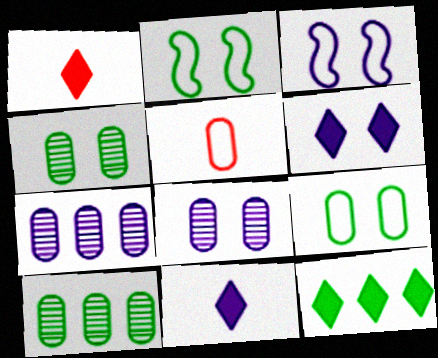[[1, 2, 7], 
[1, 3, 10], 
[1, 6, 12], 
[3, 6, 8], 
[3, 7, 11]]